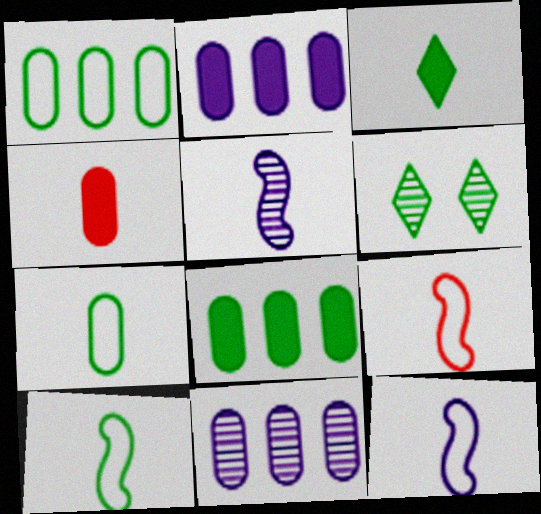[[2, 6, 9], 
[6, 8, 10], 
[9, 10, 12]]